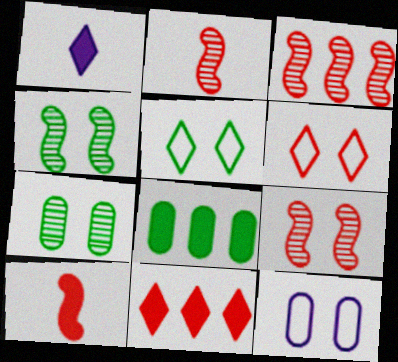[[2, 3, 9]]